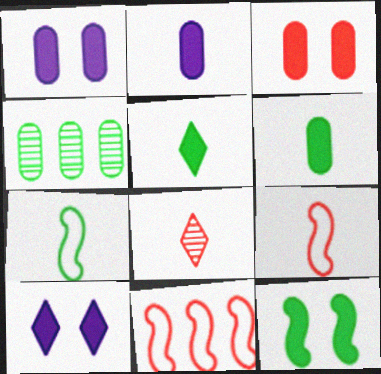[[2, 7, 8], 
[3, 8, 11], 
[3, 10, 12], 
[4, 9, 10]]